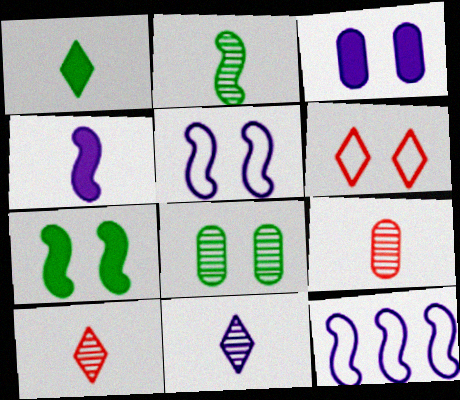[[2, 9, 11], 
[3, 11, 12]]